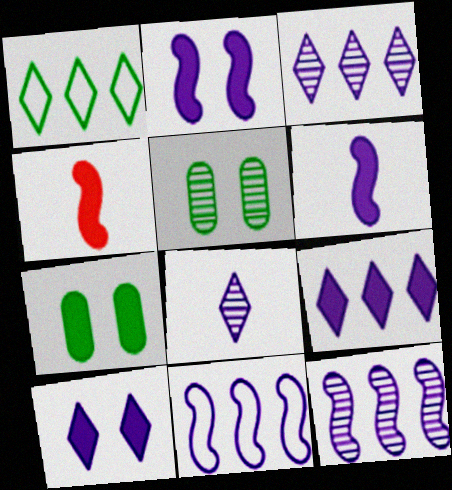[[4, 7, 9]]